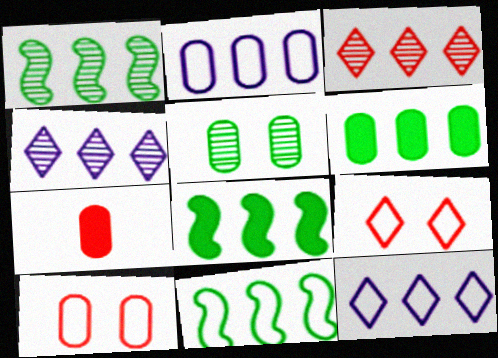[[1, 8, 11], 
[2, 3, 8], 
[2, 5, 7]]